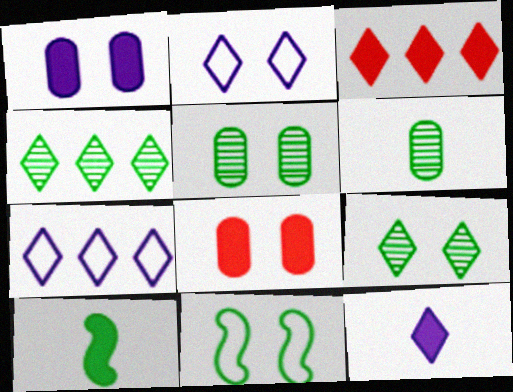[[1, 3, 10], 
[3, 4, 7]]